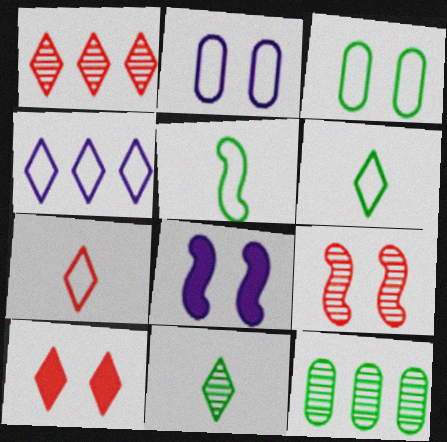[[1, 7, 10], 
[4, 10, 11], 
[7, 8, 12]]